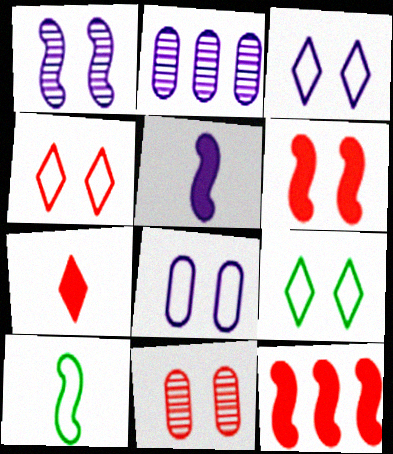[[1, 10, 12], 
[2, 3, 5], 
[3, 4, 9], 
[4, 6, 11]]